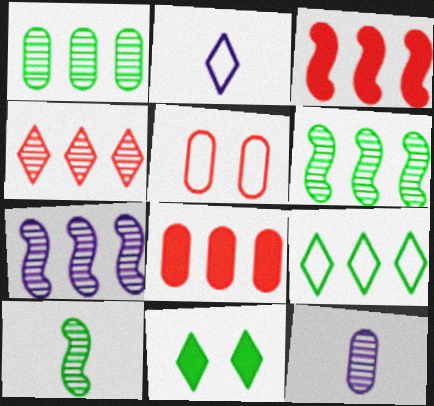[[1, 4, 7], 
[2, 4, 11], 
[7, 8, 9]]